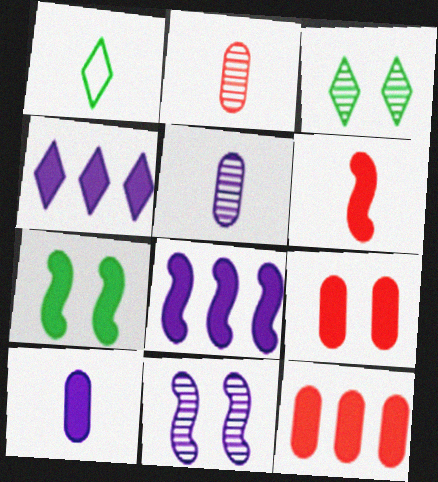[[1, 5, 6], 
[1, 11, 12], 
[6, 7, 8]]